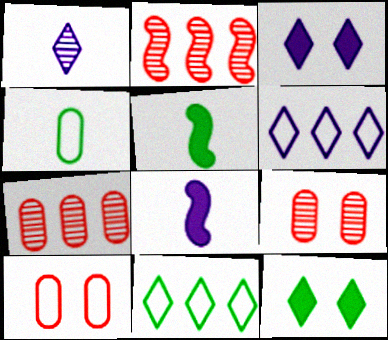[[1, 3, 6], 
[2, 3, 4], 
[5, 6, 9], 
[8, 9, 11]]